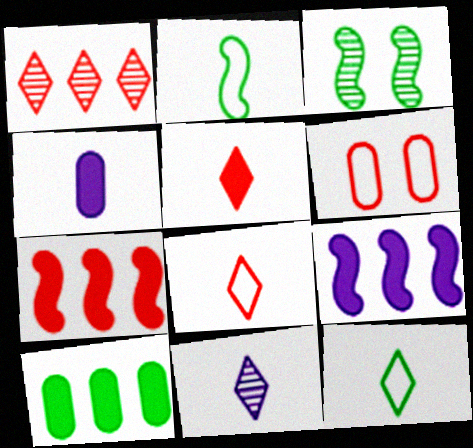[[3, 10, 12], 
[5, 11, 12]]